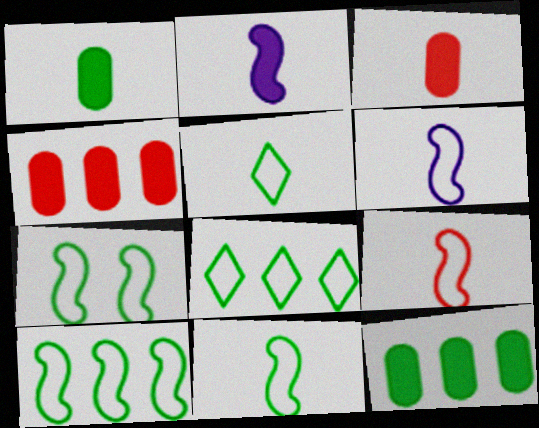[[6, 9, 11], 
[7, 10, 11]]